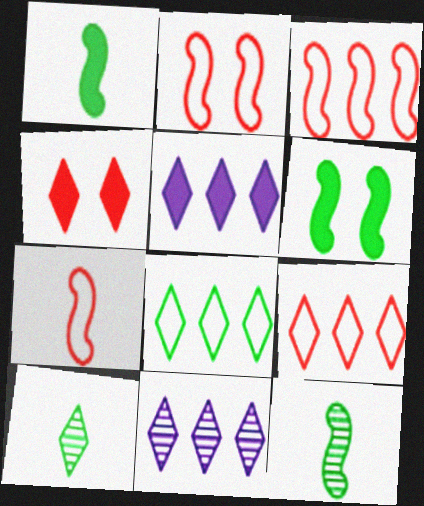[[2, 3, 7]]